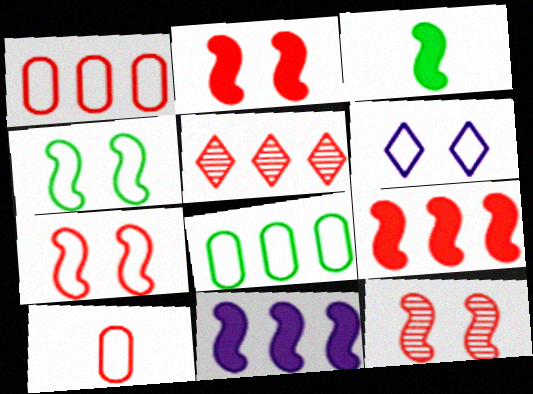[[1, 5, 9], 
[2, 3, 11], 
[2, 5, 10], 
[2, 7, 12], 
[5, 8, 11]]